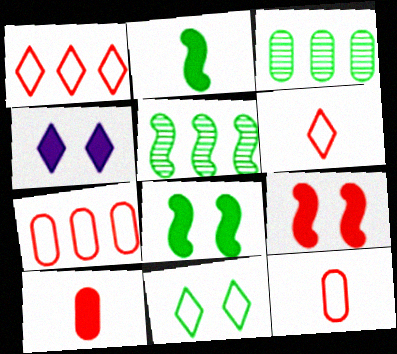[[2, 3, 11], 
[4, 5, 12]]